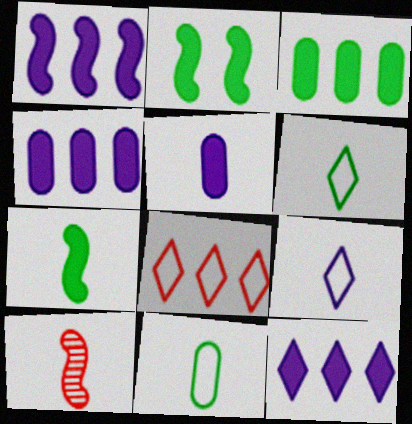[[1, 4, 12], 
[5, 6, 10]]